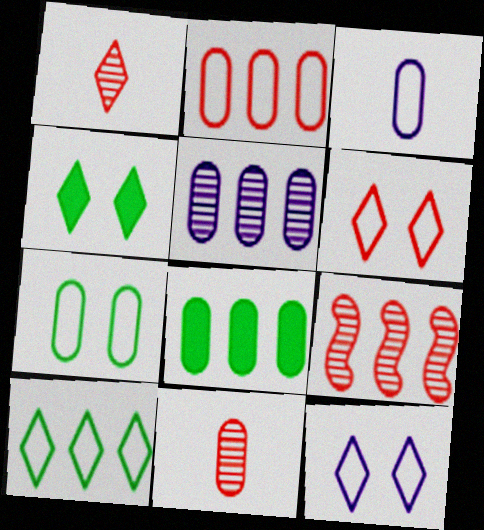[[2, 3, 7], 
[2, 5, 8], 
[3, 4, 9]]